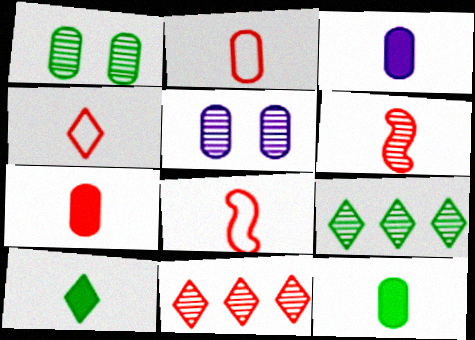[[2, 4, 8], 
[3, 7, 12], 
[4, 6, 7], 
[5, 6, 9]]